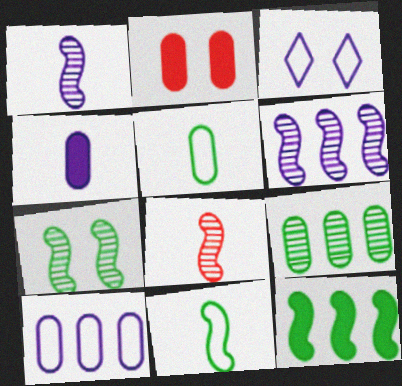[[2, 3, 7], 
[3, 4, 6], 
[6, 7, 8], 
[7, 11, 12]]